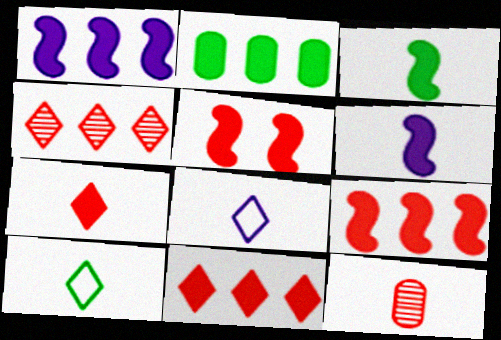[[1, 2, 11], 
[1, 3, 5], 
[3, 8, 12], 
[6, 10, 12]]